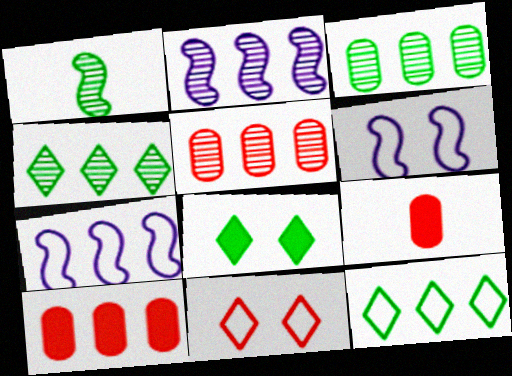[[2, 4, 5], 
[2, 10, 12], 
[4, 6, 9], 
[4, 7, 10]]